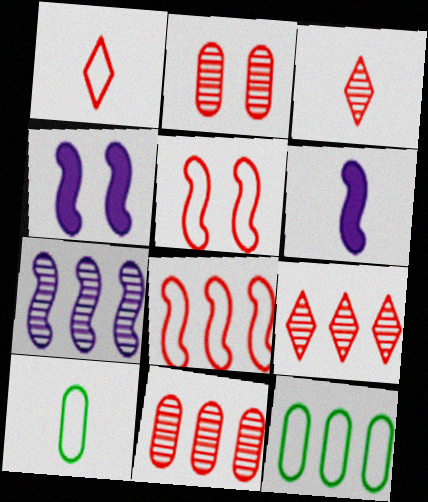[[3, 4, 12], 
[3, 6, 10], 
[4, 9, 10]]